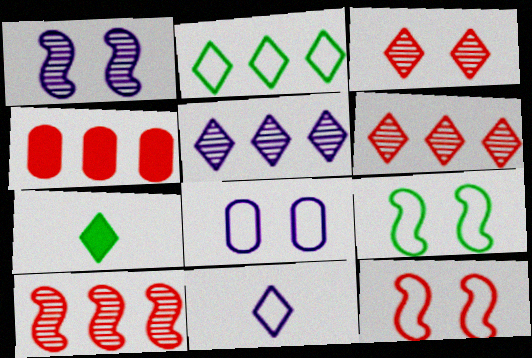[[7, 8, 10]]